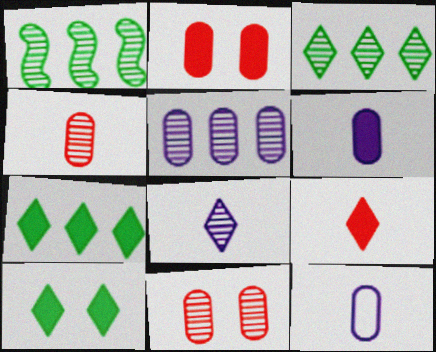[[1, 8, 11]]